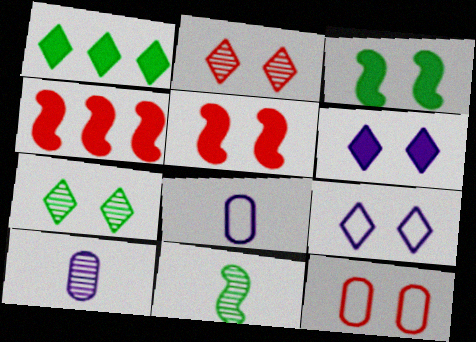[[2, 5, 12], 
[4, 7, 8]]